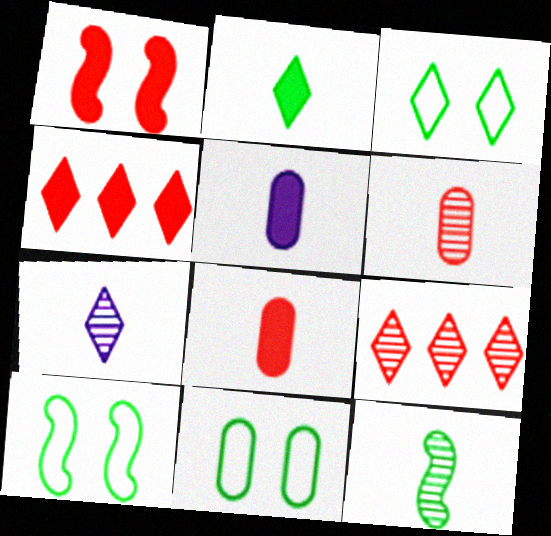[[1, 4, 8], 
[3, 4, 7], 
[3, 10, 11], 
[5, 9, 10], 
[6, 7, 12]]